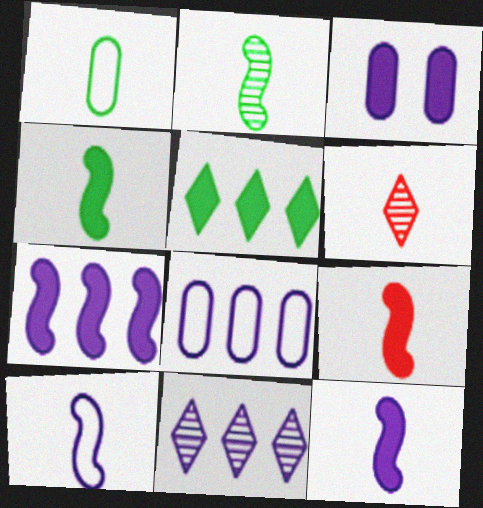[[1, 6, 12], 
[2, 9, 10], 
[3, 5, 9], 
[3, 10, 11], 
[4, 9, 12], 
[7, 8, 11]]